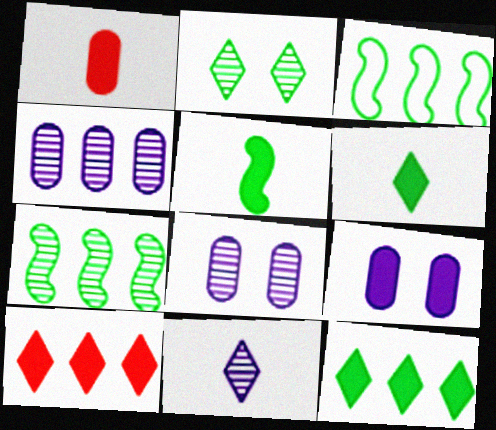[[3, 4, 10], 
[5, 9, 10]]